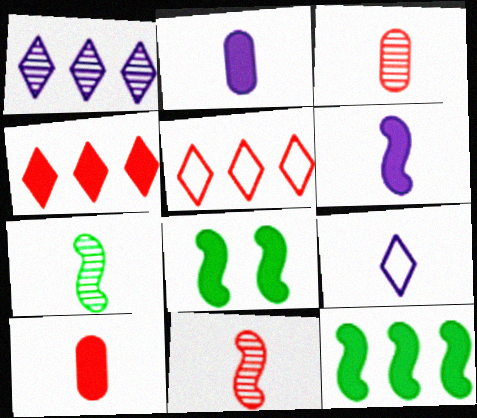[[2, 4, 8], 
[7, 9, 10]]